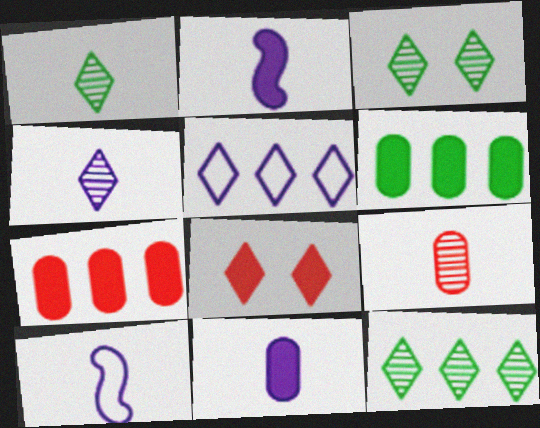[[1, 3, 12], 
[1, 5, 8], 
[2, 6, 8], 
[3, 7, 10], 
[4, 10, 11]]